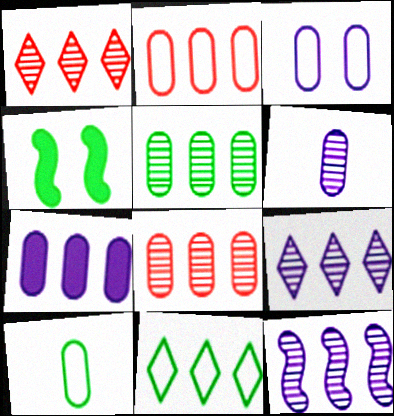[[1, 5, 12], 
[2, 3, 10], 
[2, 5, 7], 
[3, 6, 7]]